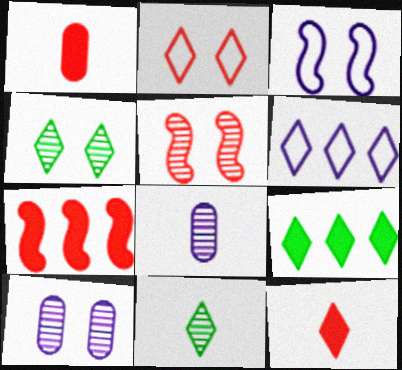[[4, 5, 10], 
[4, 6, 12]]